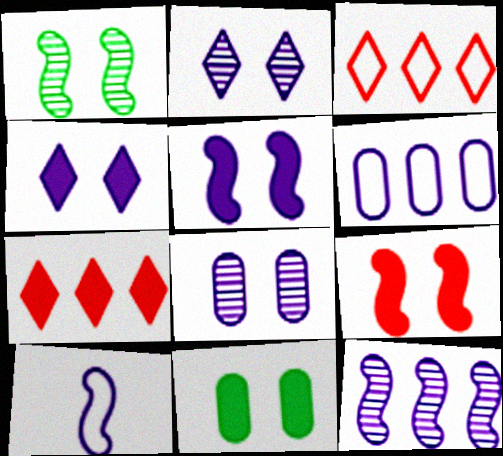[[4, 9, 11], 
[5, 10, 12]]